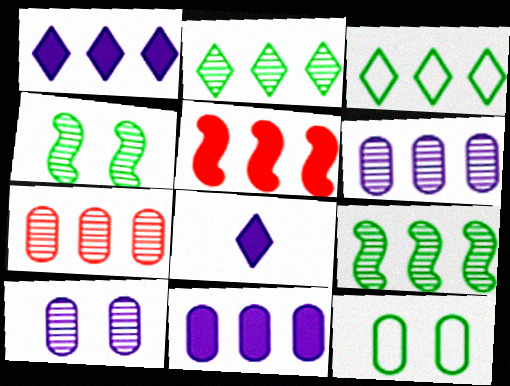[[3, 5, 6]]